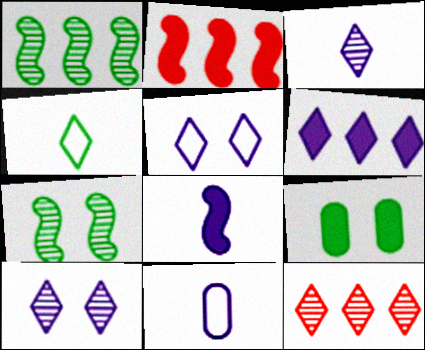[[1, 4, 9], 
[3, 5, 6], 
[3, 8, 11]]